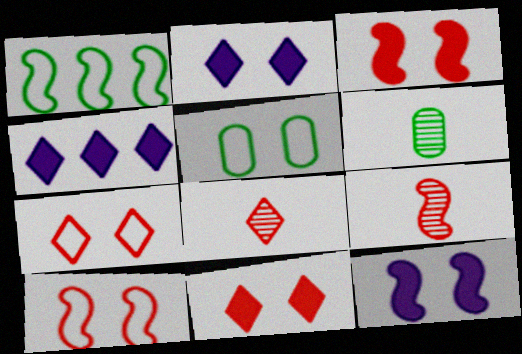[[1, 9, 12], 
[4, 5, 9], 
[4, 6, 10]]